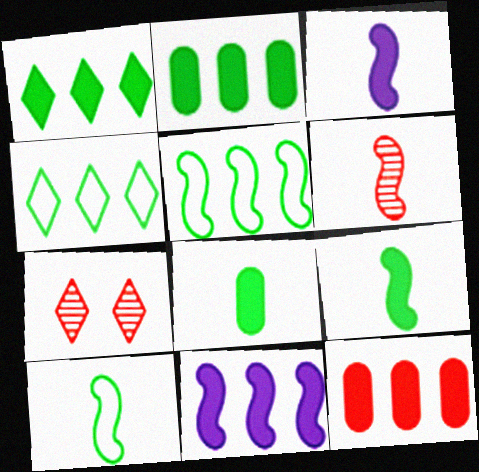[[1, 11, 12], 
[3, 6, 10]]